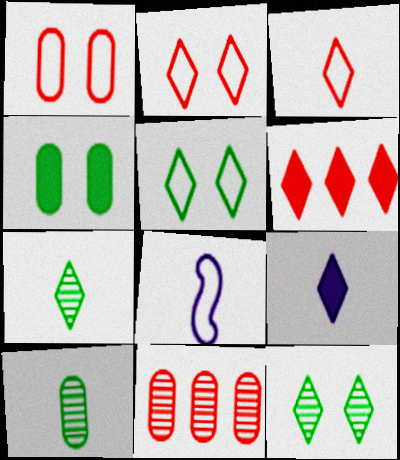[[3, 7, 9]]